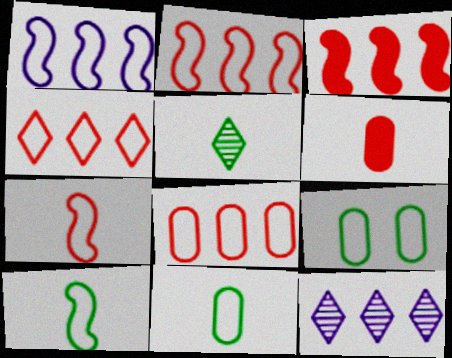[[2, 4, 8]]